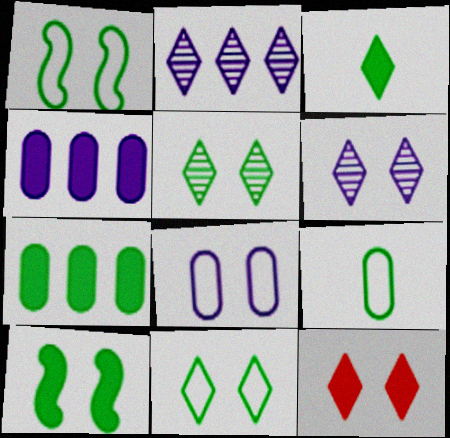[[3, 7, 10], 
[6, 11, 12]]